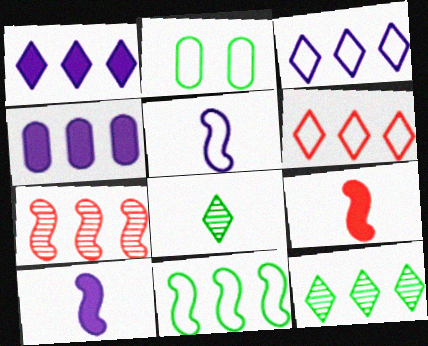[[1, 6, 12], 
[2, 5, 6]]